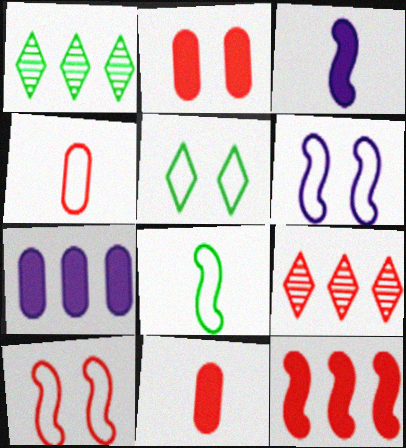[[1, 6, 11], 
[9, 10, 11]]